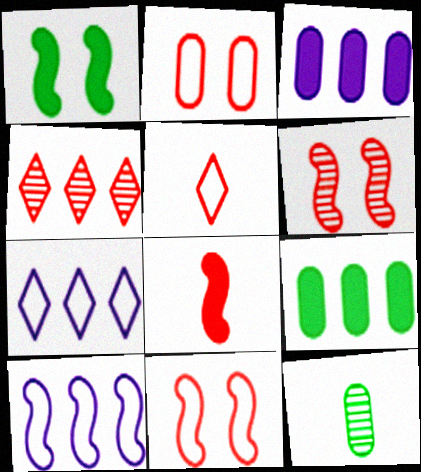[[2, 3, 12], 
[2, 4, 8], 
[4, 9, 10]]